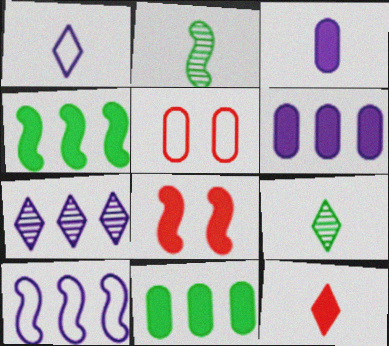[[1, 9, 12], 
[2, 8, 10], 
[6, 7, 10]]